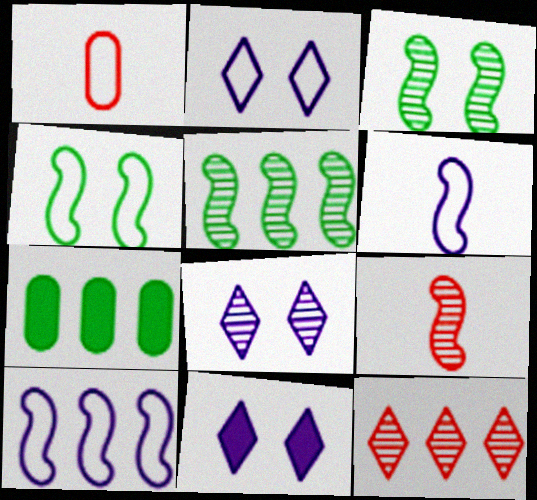[[1, 5, 11], 
[2, 7, 9], 
[2, 8, 11], 
[7, 10, 12]]